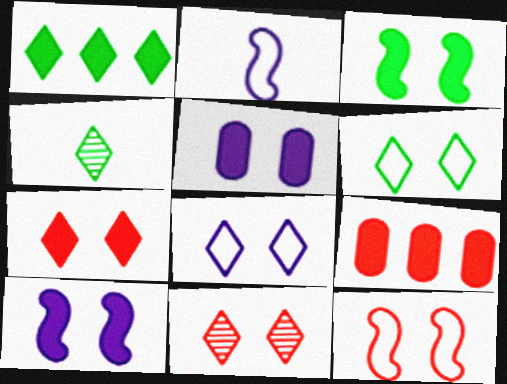[[1, 4, 6], 
[3, 5, 7]]